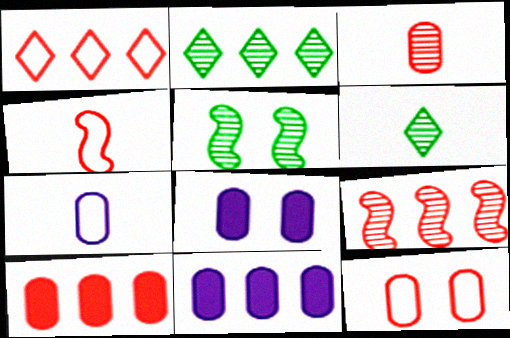[[1, 4, 12], 
[1, 9, 10], 
[2, 4, 8], 
[3, 10, 12]]